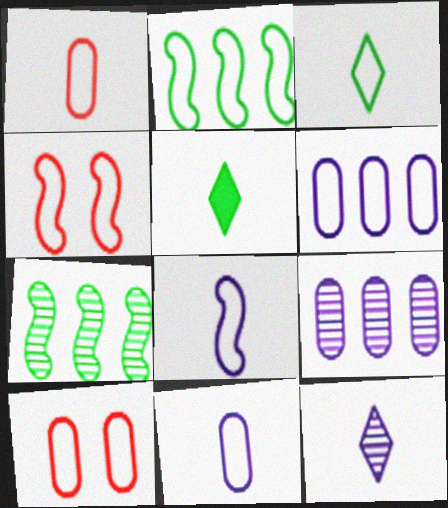[[1, 3, 8], 
[2, 4, 8], 
[3, 4, 6], 
[4, 5, 9]]